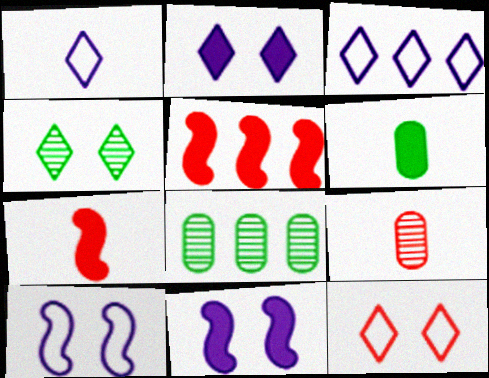[[2, 4, 12], 
[2, 5, 6], 
[3, 5, 8], 
[5, 9, 12]]